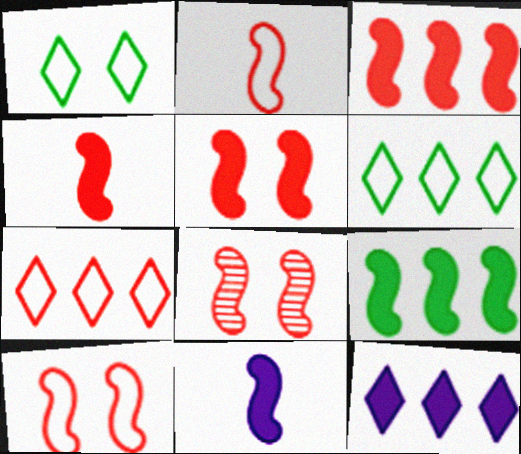[[2, 3, 8], 
[3, 4, 5], 
[5, 8, 10], 
[5, 9, 11]]